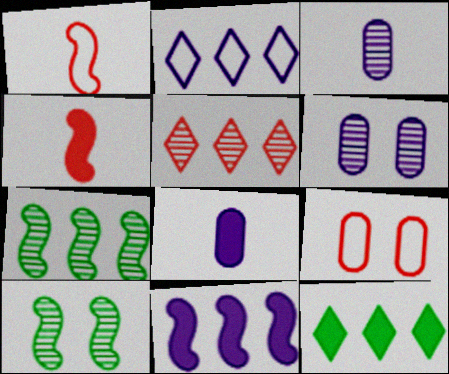[[1, 6, 12], 
[1, 10, 11], 
[2, 5, 12], 
[3, 5, 10], 
[4, 5, 9]]